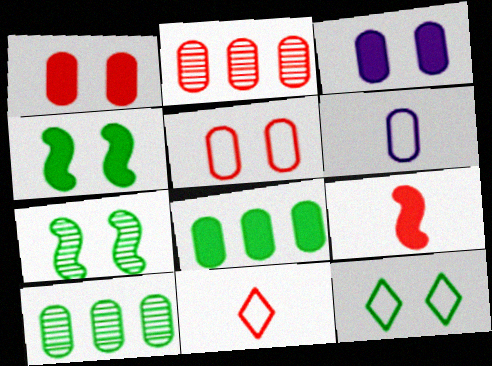[[1, 6, 10]]